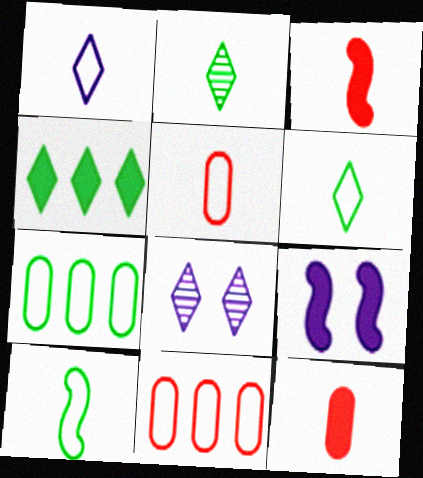[[1, 5, 10], 
[2, 9, 11], 
[3, 7, 8], 
[4, 9, 12]]